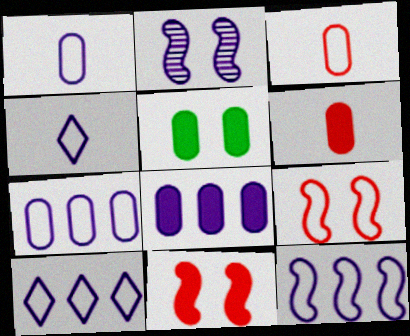[[2, 4, 8], 
[5, 6, 8], 
[7, 10, 12]]